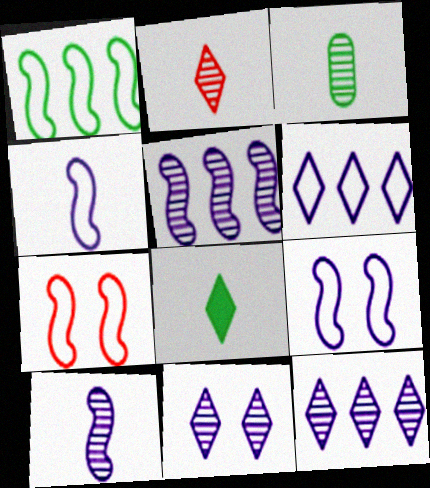[[1, 4, 7], 
[2, 3, 10]]